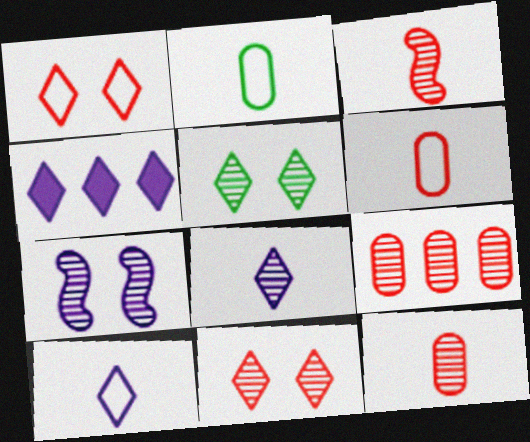[[3, 9, 11]]